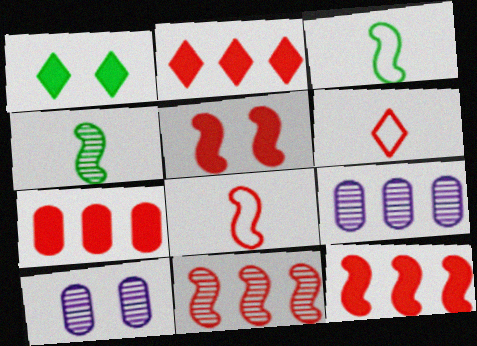[[1, 8, 9], 
[2, 3, 10], 
[2, 7, 12], 
[5, 8, 11]]